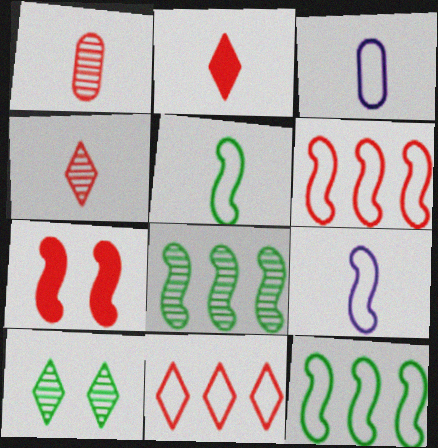[[1, 7, 11], 
[7, 8, 9]]